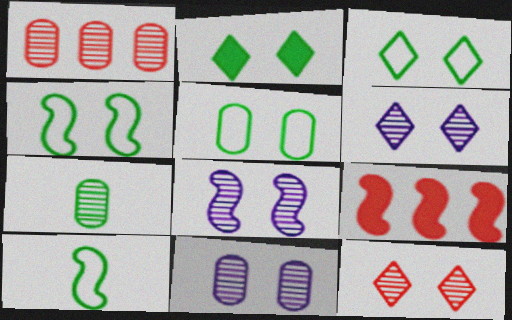[[1, 7, 11], 
[3, 4, 5], 
[6, 8, 11], 
[8, 9, 10]]